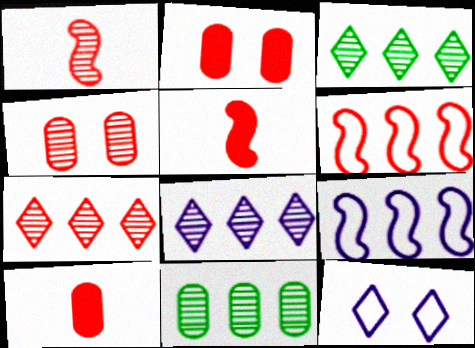[[1, 4, 7], 
[3, 7, 8], 
[5, 11, 12]]